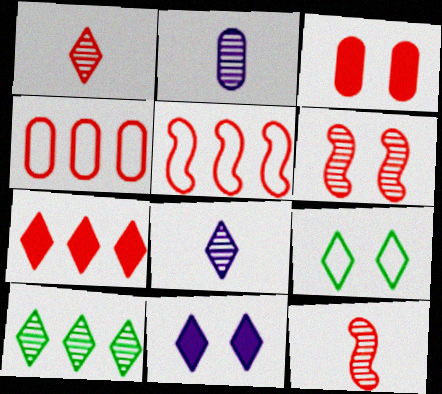[[1, 3, 5], 
[2, 6, 10], 
[7, 8, 9]]